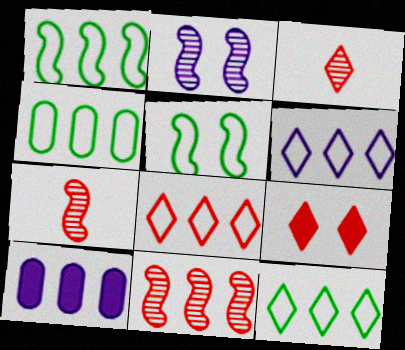[[1, 4, 12], 
[3, 5, 10], 
[3, 8, 9], 
[6, 8, 12], 
[10, 11, 12]]